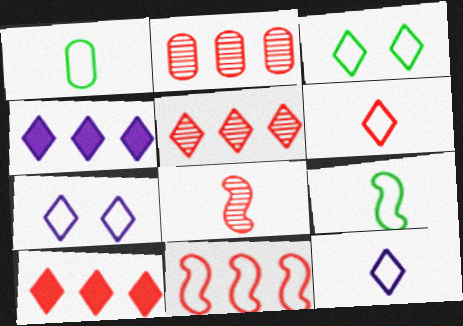[[1, 7, 11], 
[2, 10, 11]]